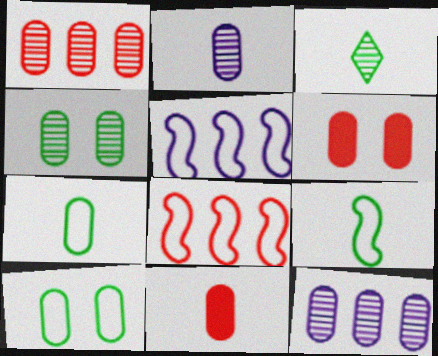[[1, 2, 4], 
[2, 7, 11], 
[3, 5, 6], 
[6, 7, 12], 
[10, 11, 12]]